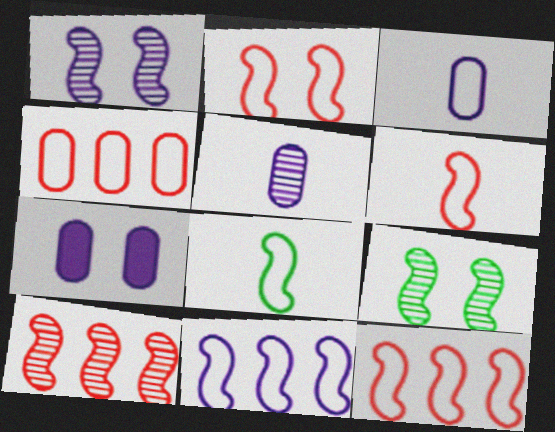[[2, 6, 12], 
[2, 8, 11]]